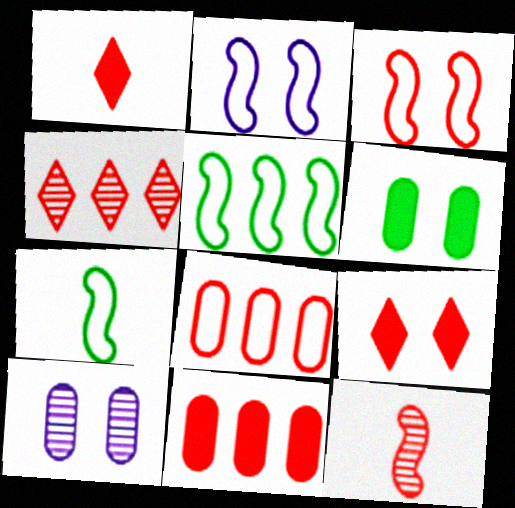[[1, 5, 10], 
[8, 9, 12]]